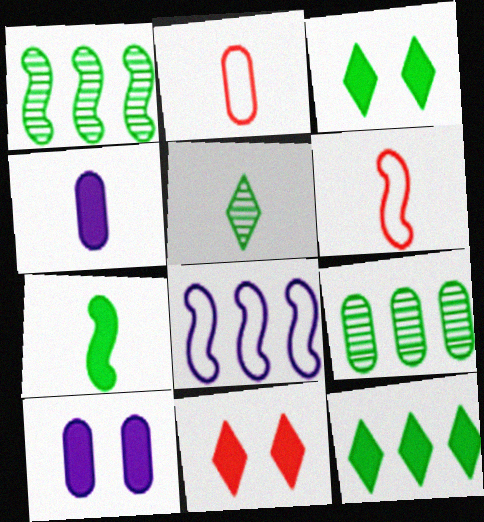[[2, 9, 10], 
[4, 5, 6]]